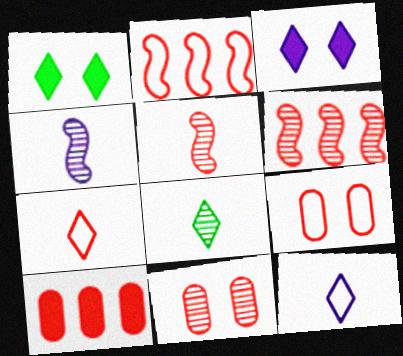[[2, 7, 9]]